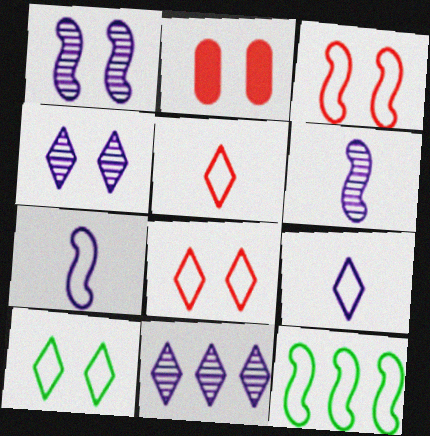[[1, 2, 10], 
[3, 7, 12]]